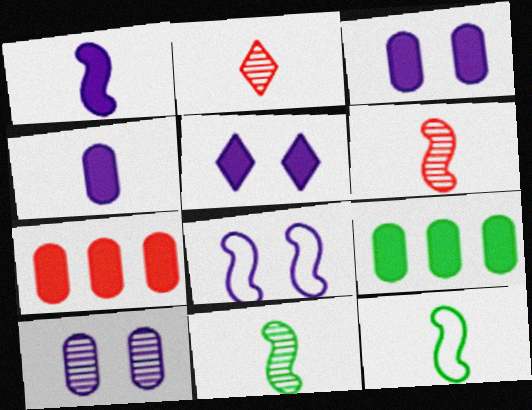[[1, 6, 12], 
[2, 4, 12], 
[2, 8, 9], 
[5, 8, 10]]